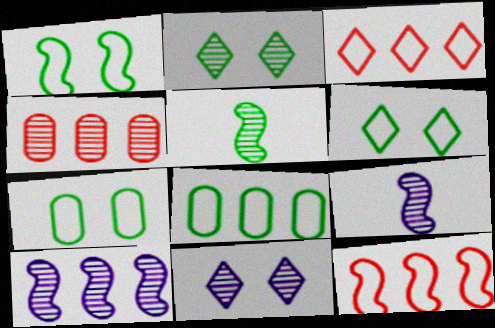[[1, 6, 7], 
[2, 4, 9], 
[4, 5, 11]]